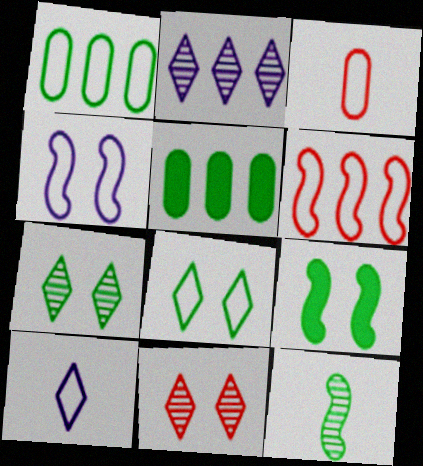[[2, 3, 9], 
[2, 5, 6], 
[5, 8, 12]]